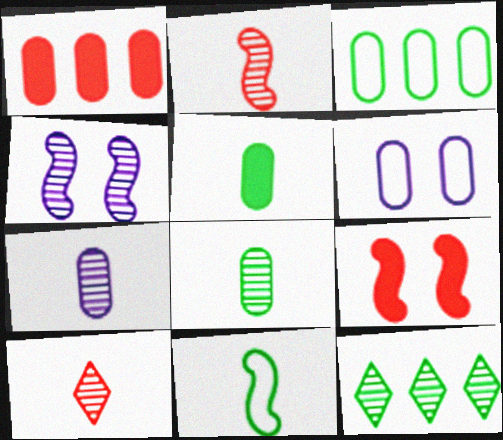[[1, 6, 8]]